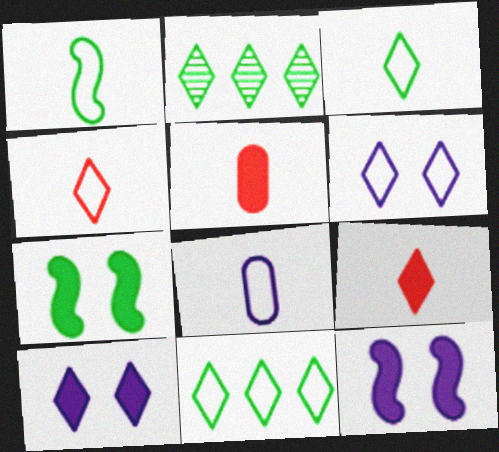[[1, 4, 8], 
[2, 4, 10], 
[2, 6, 9], 
[4, 6, 11]]